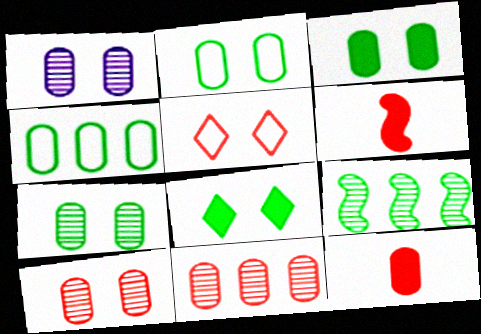[[1, 4, 12], 
[1, 7, 10], 
[2, 3, 7], 
[5, 6, 11]]